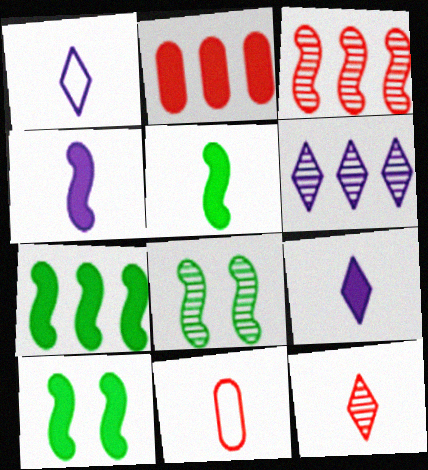[[1, 2, 8], 
[2, 9, 10], 
[5, 7, 10], 
[6, 10, 11]]